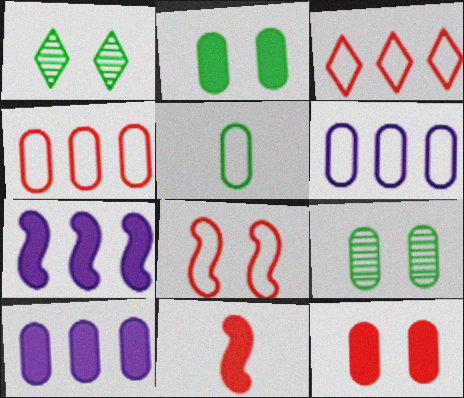[[1, 6, 11]]